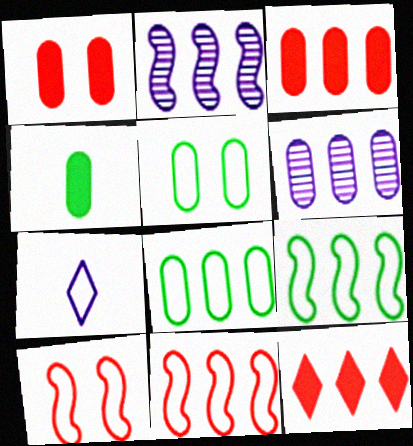[[2, 8, 12], 
[3, 6, 8], 
[5, 7, 11], 
[6, 9, 12], 
[7, 8, 10]]